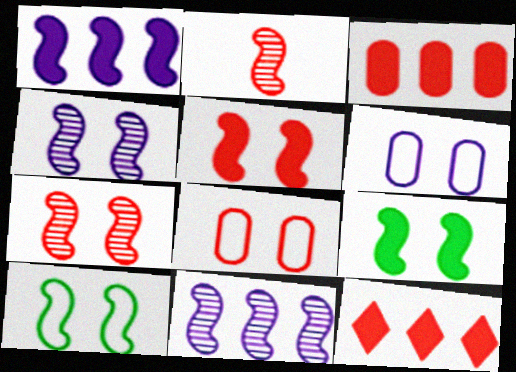[[1, 2, 10], 
[2, 8, 12], 
[4, 5, 10]]